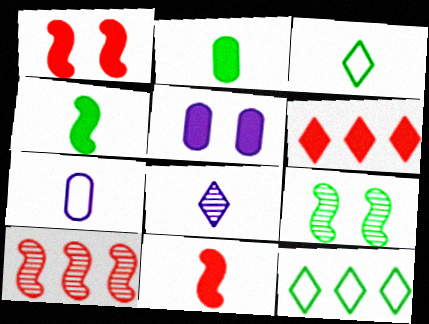[[2, 9, 12], 
[3, 5, 10], 
[4, 5, 6], 
[6, 7, 9]]